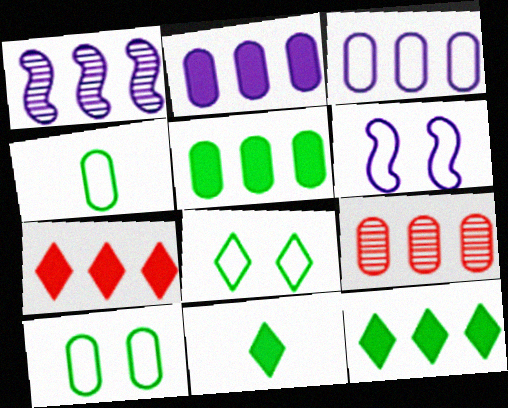[[3, 5, 9], 
[6, 9, 11]]